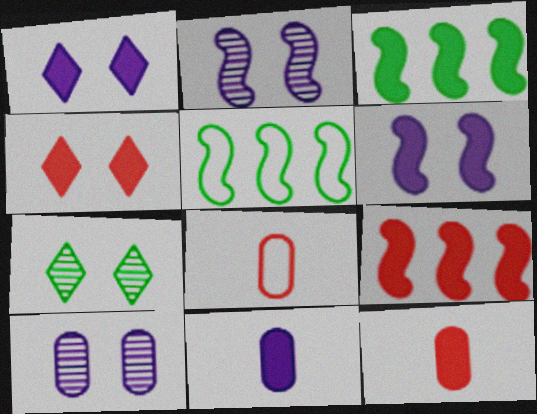[[1, 3, 12], 
[3, 4, 11], 
[4, 9, 12]]